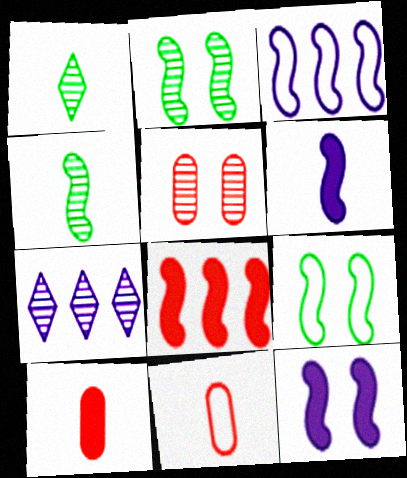[[1, 6, 11], 
[4, 5, 7], 
[7, 9, 10]]